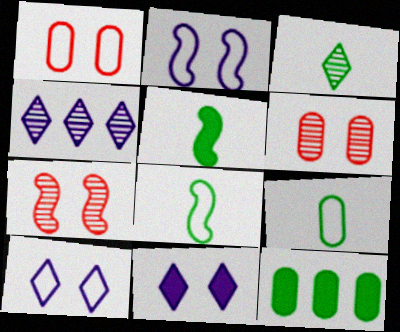[[1, 4, 5], 
[3, 5, 9]]